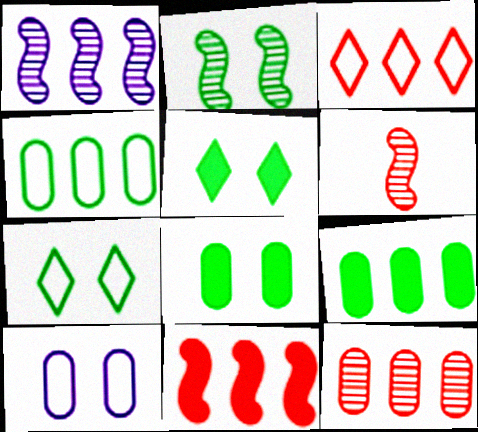[[1, 2, 6], 
[1, 3, 9], 
[2, 7, 8], 
[3, 11, 12]]